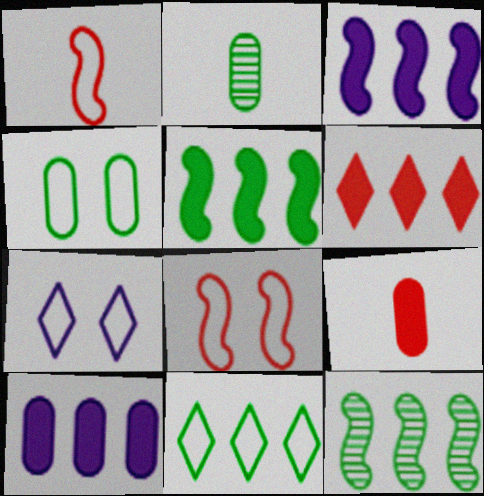[[4, 7, 8], 
[5, 6, 10], 
[7, 9, 12]]